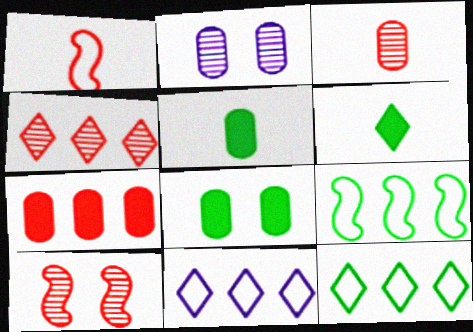[[3, 4, 10], 
[5, 10, 11]]